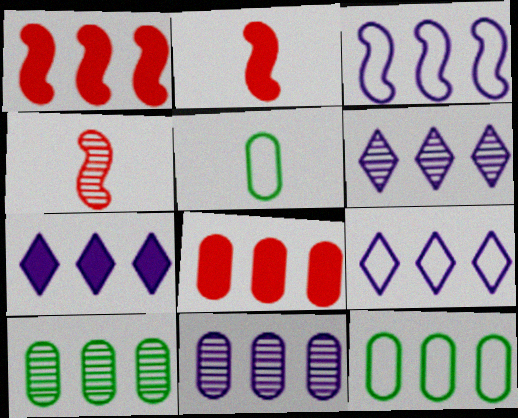[[1, 6, 12], 
[1, 9, 10], 
[3, 7, 11], 
[6, 7, 9], 
[8, 11, 12]]